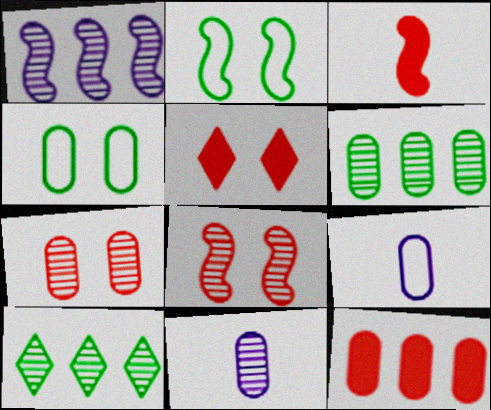[[1, 2, 3], 
[3, 5, 12], 
[4, 11, 12], 
[6, 7, 11], 
[8, 10, 11]]